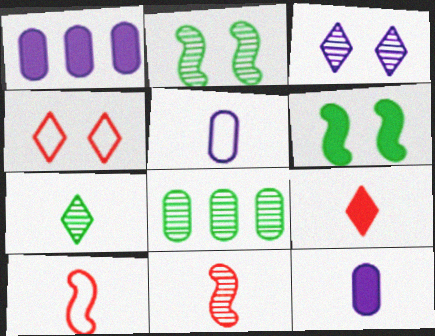[[1, 6, 9], 
[2, 7, 8], 
[3, 8, 11], 
[7, 10, 12]]